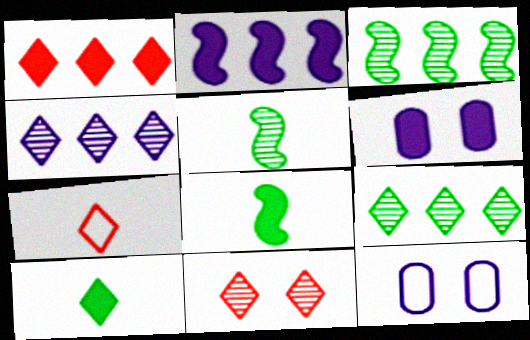[[1, 5, 12], 
[1, 6, 8], 
[1, 7, 11], 
[3, 6, 7]]